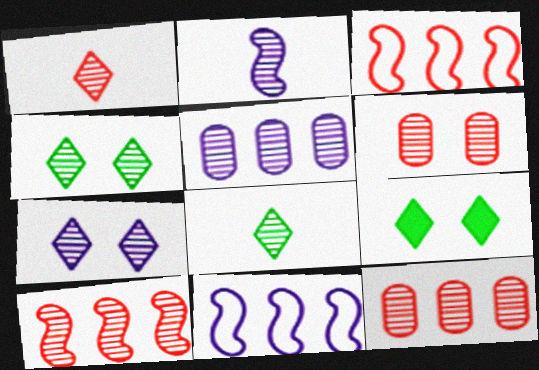[[1, 6, 10], 
[2, 4, 12], 
[2, 5, 7]]